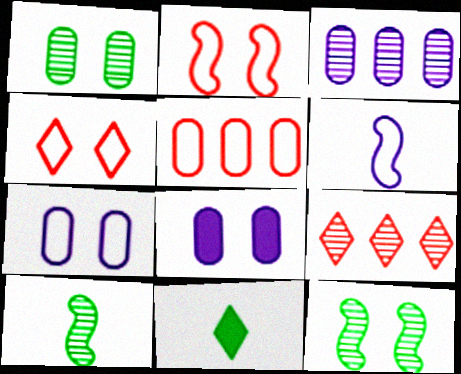[[2, 3, 11], 
[4, 8, 12]]